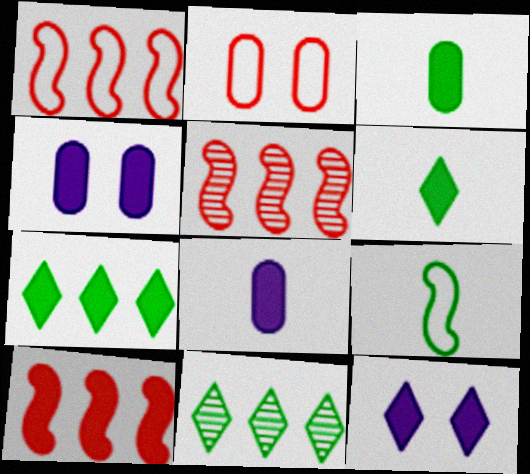[[1, 5, 10], 
[3, 10, 12], 
[4, 6, 10]]